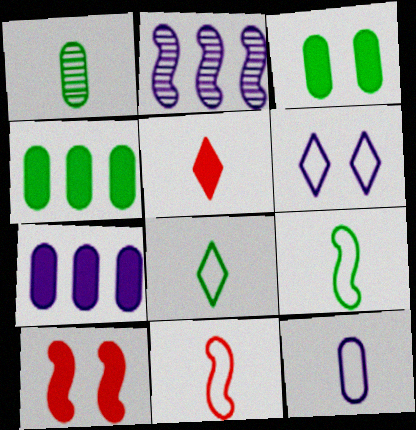[[2, 9, 10], 
[8, 11, 12]]